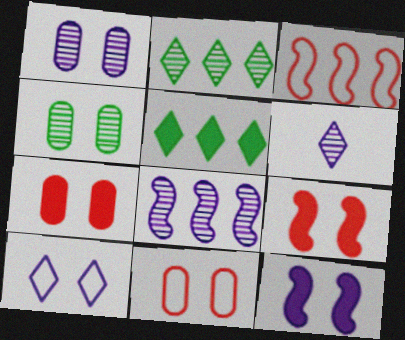[[1, 6, 8], 
[1, 10, 12], 
[4, 9, 10]]